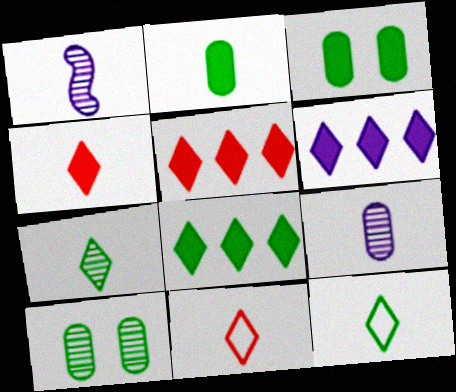[[1, 2, 11], 
[5, 6, 8]]